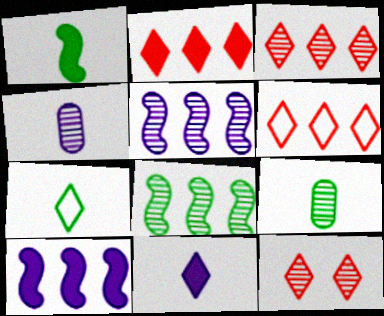[[1, 7, 9], 
[2, 3, 6], 
[4, 8, 12], 
[5, 9, 12]]